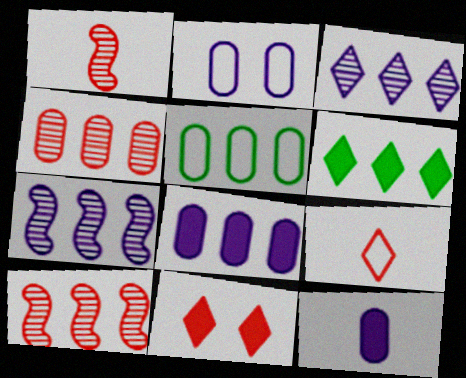[[1, 2, 6], 
[4, 5, 8]]